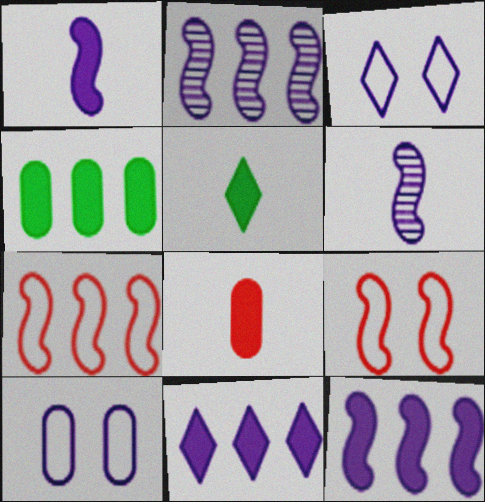[[1, 5, 8], 
[6, 10, 11]]